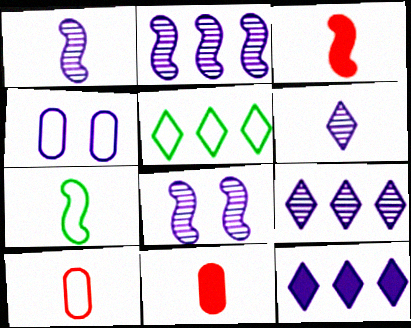[[1, 2, 8], 
[1, 3, 7], 
[1, 4, 12], 
[5, 8, 11], 
[6, 7, 11]]